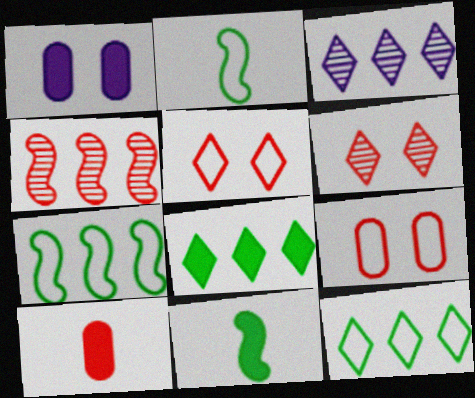[[3, 9, 11], 
[4, 5, 10]]